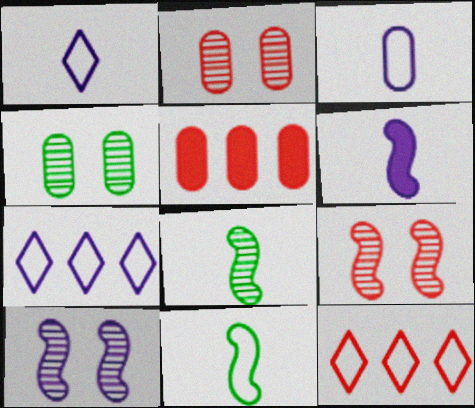[[3, 4, 5], 
[4, 6, 12]]